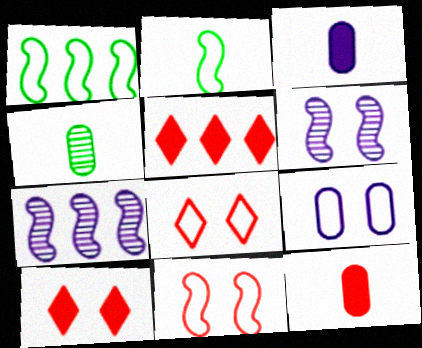[]